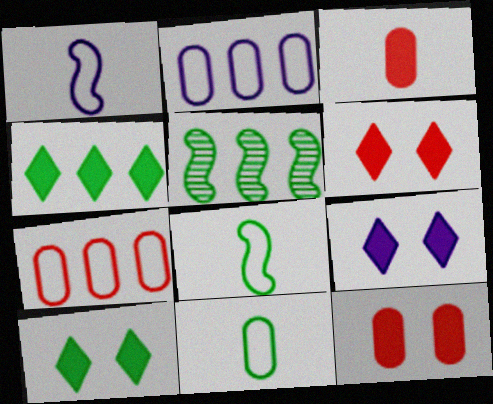[[5, 10, 11], 
[6, 9, 10]]